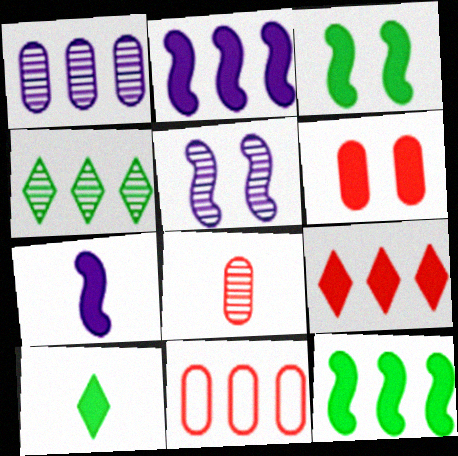[[2, 4, 11], 
[2, 6, 10], 
[4, 5, 8], 
[5, 10, 11], 
[6, 8, 11]]